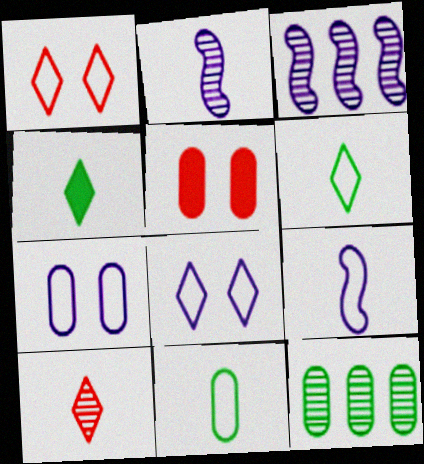[[3, 5, 6]]